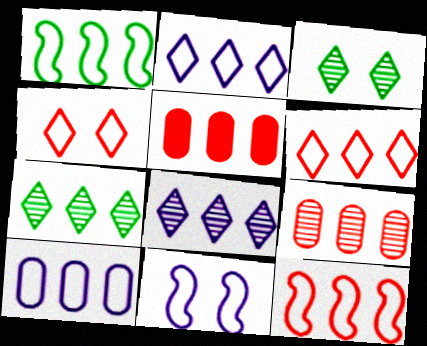[[1, 5, 8], 
[1, 6, 10]]